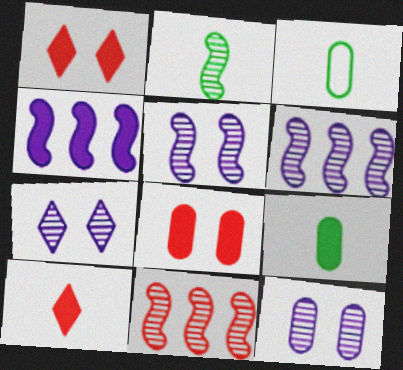[[1, 3, 6], 
[1, 4, 9], 
[2, 5, 11], 
[5, 7, 12]]